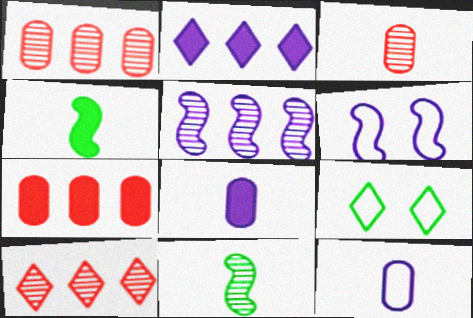[]